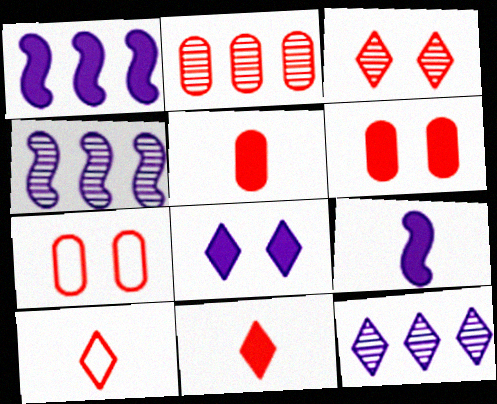[[2, 5, 7]]